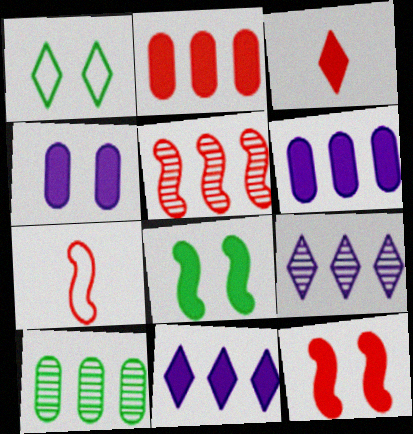[[1, 3, 9], 
[2, 3, 12], 
[3, 6, 8], 
[5, 7, 12], 
[5, 9, 10]]